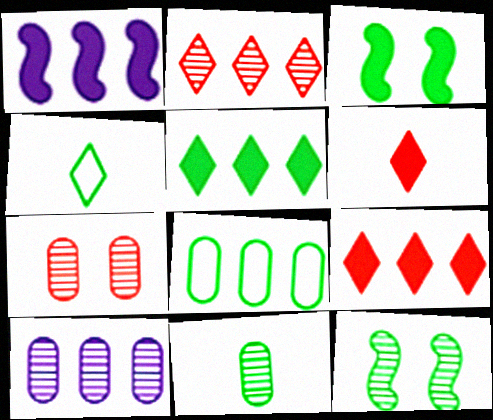[[1, 2, 8], 
[1, 4, 7], 
[7, 10, 11]]